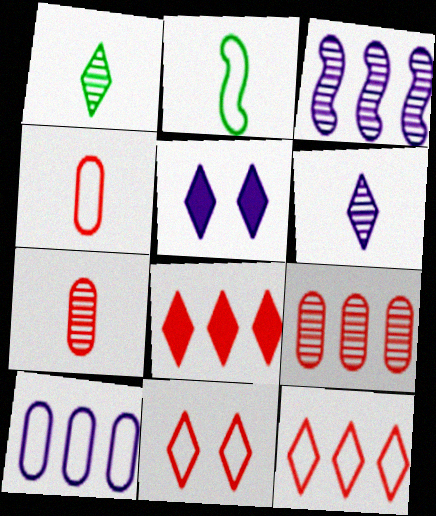[[1, 5, 12], 
[2, 5, 9], 
[2, 10, 11]]